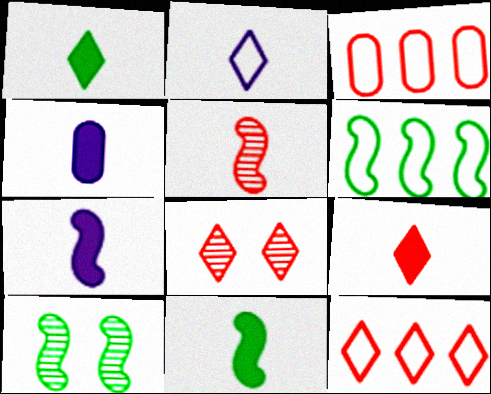[[4, 6, 8], 
[4, 9, 11], 
[4, 10, 12], 
[6, 10, 11], 
[8, 9, 12]]